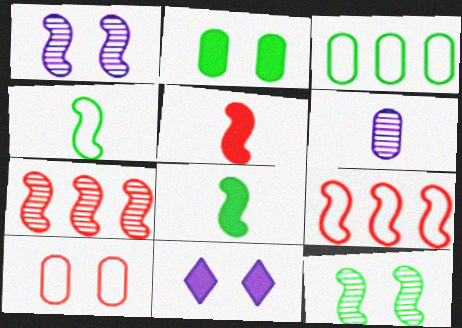[[1, 8, 9], 
[10, 11, 12]]